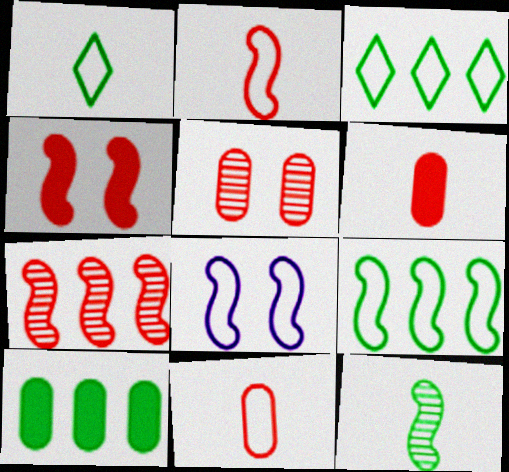[[2, 4, 7], 
[2, 8, 9], 
[3, 8, 11]]